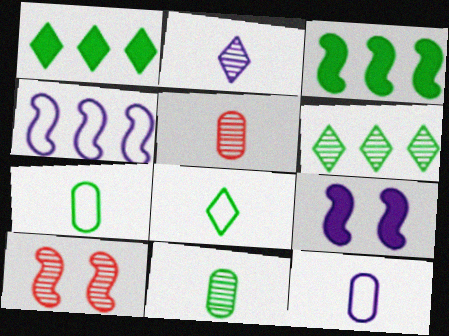[[1, 10, 12]]